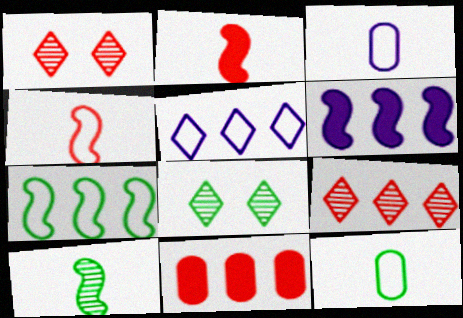[[1, 4, 11], 
[1, 6, 12]]